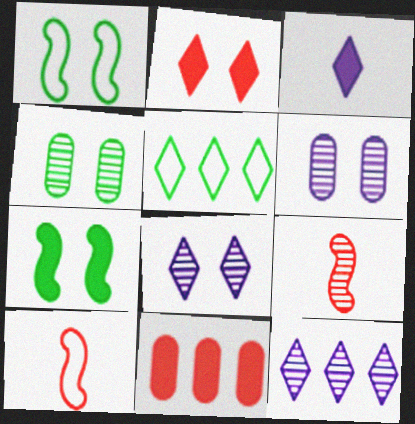[[1, 2, 6], 
[3, 7, 11], 
[4, 9, 12]]